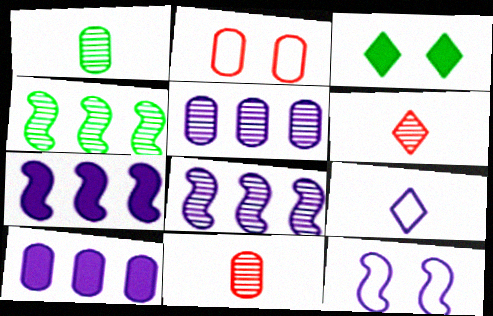[[1, 2, 10]]